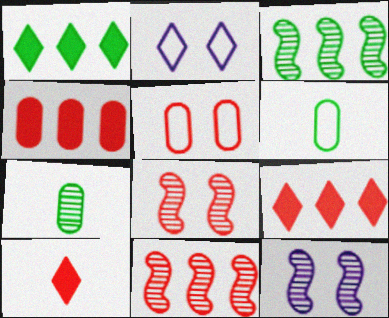[[5, 10, 11], 
[6, 9, 12]]